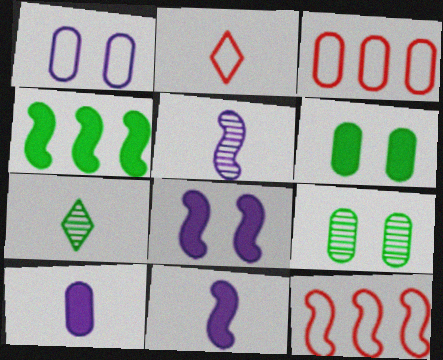[[3, 7, 8], 
[3, 9, 10]]